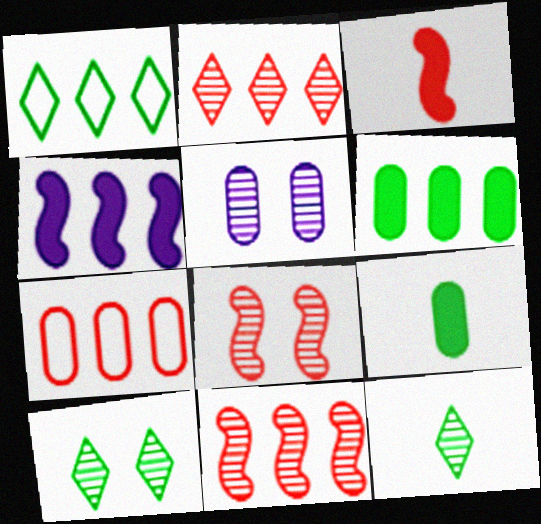[[1, 3, 5], 
[5, 7, 9], 
[5, 8, 10], 
[5, 11, 12]]